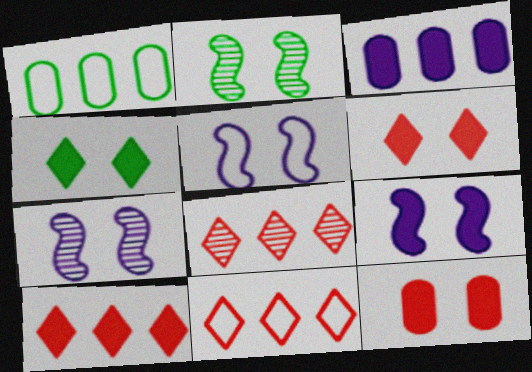[[4, 9, 12], 
[5, 7, 9], 
[8, 10, 11]]